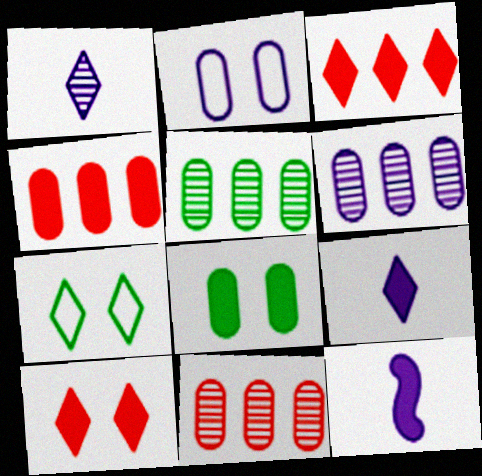[[1, 3, 7], 
[3, 8, 12], 
[5, 6, 11], 
[7, 11, 12]]